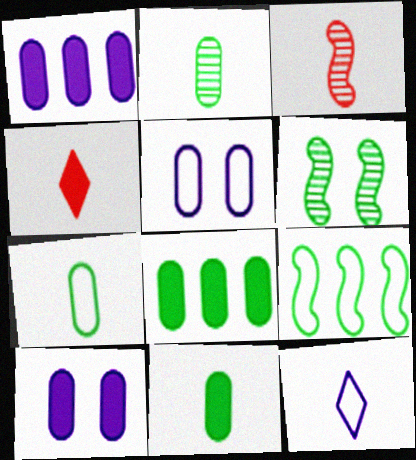[[2, 7, 11], 
[3, 11, 12]]